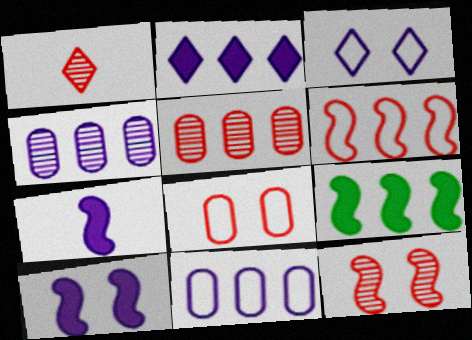[[1, 5, 12], 
[3, 4, 7]]